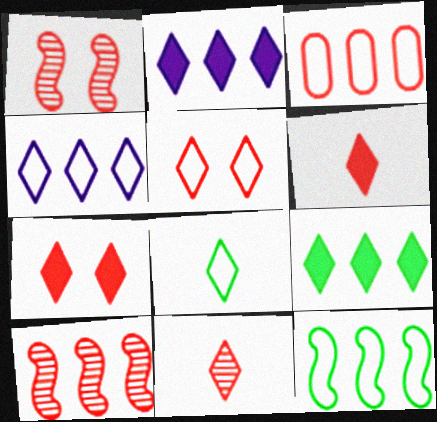[[1, 3, 6], 
[3, 4, 12], 
[4, 5, 8]]